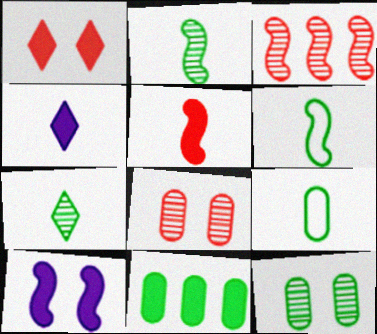[[3, 6, 10], 
[9, 11, 12]]